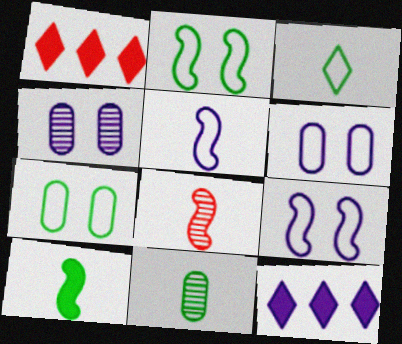[[1, 9, 11], 
[3, 10, 11], 
[4, 5, 12], 
[5, 8, 10], 
[7, 8, 12]]